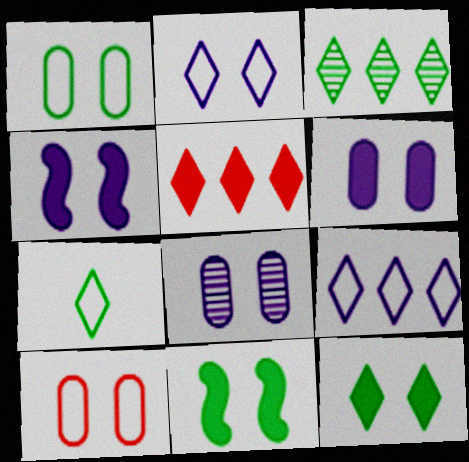[[2, 4, 8], 
[3, 5, 9], 
[3, 7, 12]]